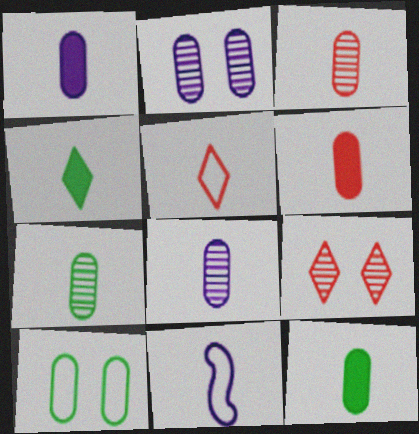[[1, 6, 12], 
[3, 4, 11], 
[3, 7, 8]]